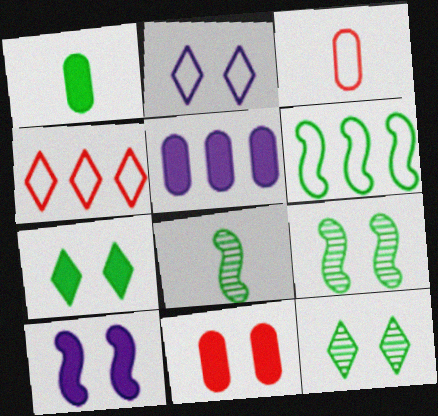[[1, 5, 11], 
[1, 6, 12], 
[2, 3, 6], 
[2, 9, 11], 
[7, 10, 11]]